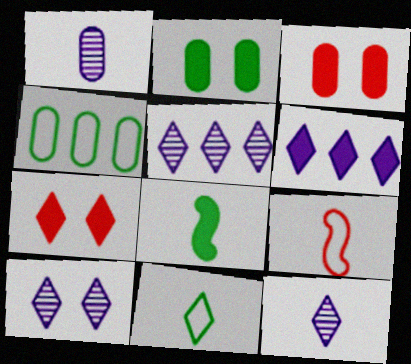[[1, 3, 4], 
[2, 5, 9], 
[3, 6, 8], 
[5, 7, 11], 
[5, 10, 12]]